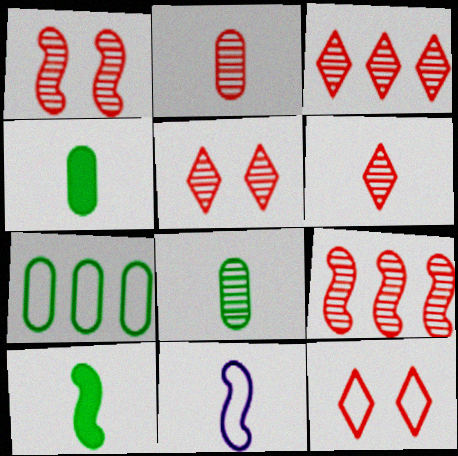[[1, 2, 3], 
[2, 5, 9], 
[3, 5, 6], 
[4, 6, 11], 
[7, 11, 12]]